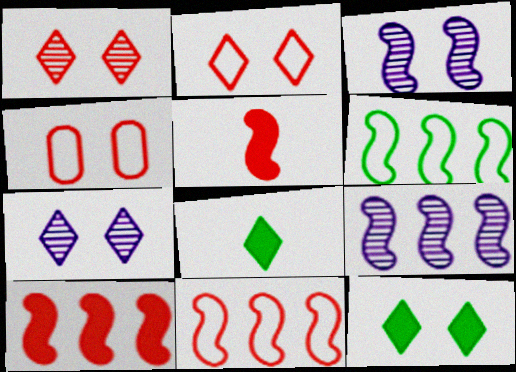[[2, 7, 12], 
[3, 4, 12], 
[3, 5, 6], 
[4, 8, 9], 
[6, 9, 10]]